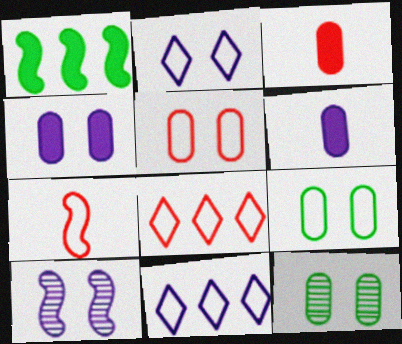[[1, 7, 10], 
[2, 4, 10], 
[4, 5, 12], 
[5, 7, 8], 
[6, 10, 11], 
[7, 9, 11]]